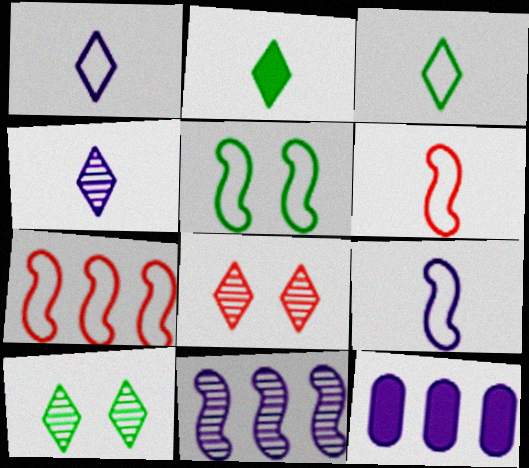[[5, 7, 9], 
[6, 10, 12]]